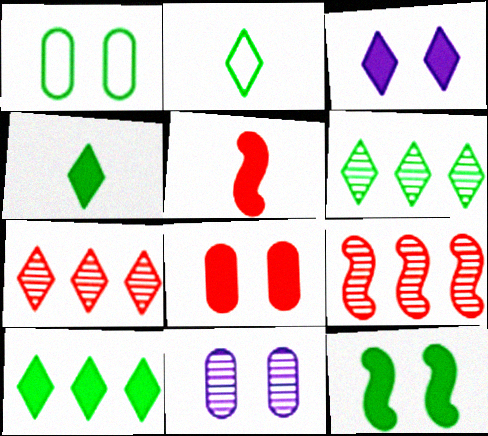[[1, 8, 11], 
[2, 3, 7], 
[3, 8, 12]]